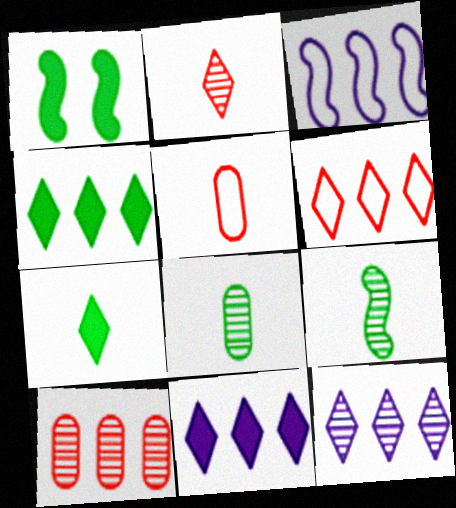[[1, 5, 12], 
[3, 4, 10], 
[4, 6, 12]]